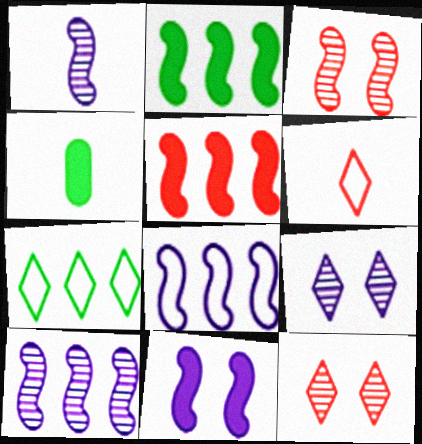[[1, 4, 6], 
[1, 8, 11], 
[4, 8, 12]]